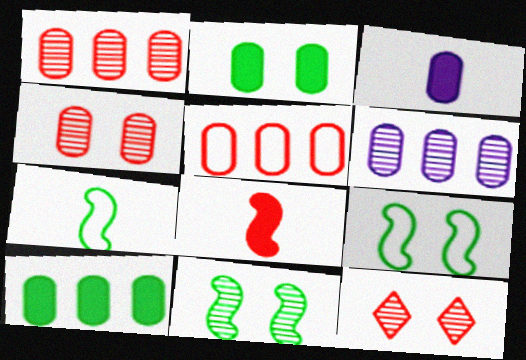[[5, 6, 10], 
[5, 8, 12]]